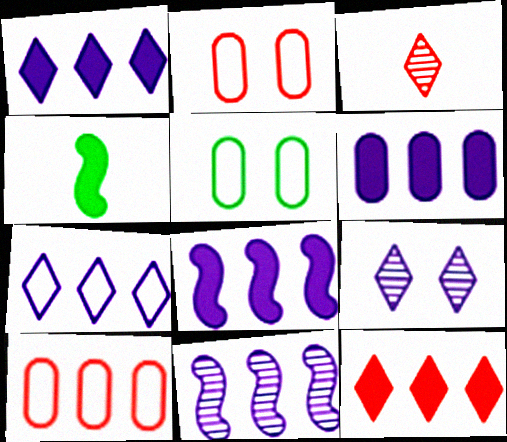[[1, 6, 8], 
[3, 5, 8], 
[4, 9, 10], 
[6, 7, 11]]